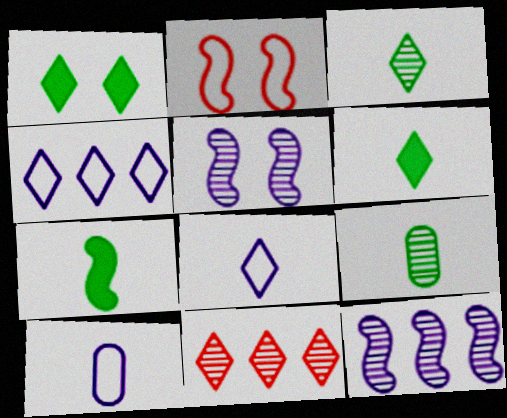[[1, 8, 11], 
[2, 7, 12], 
[5, 9, 11]]